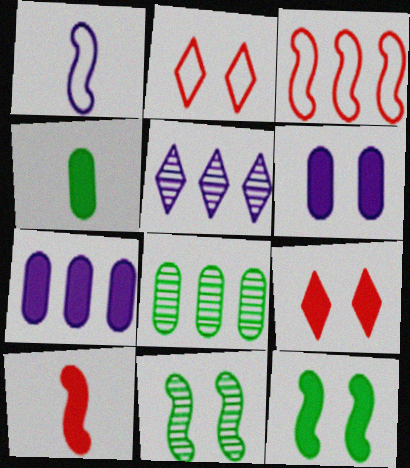[[1, 5, 6], 
[1, 8, 9], 
[2, 6, 11], 
[6, 9, 12]]